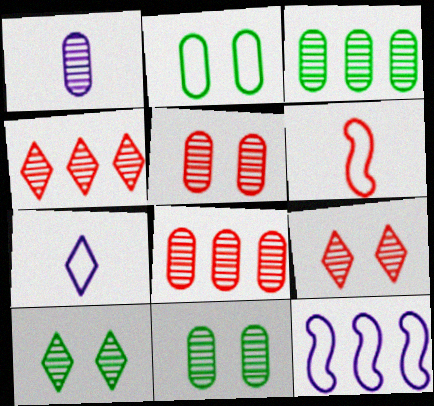[[1, 3, 5], 
[1, 8, 11]]